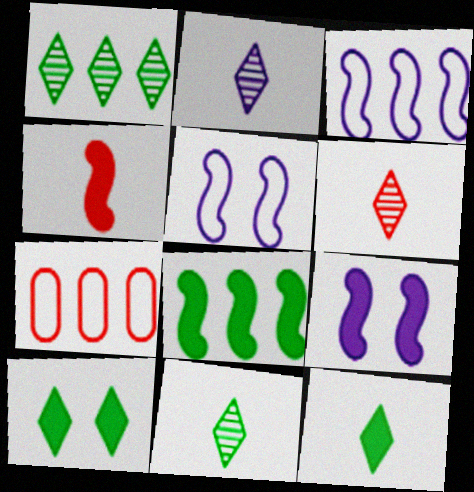[[2, 6, 11], 
[4, 8, 9], 
[7, 9, 11]]